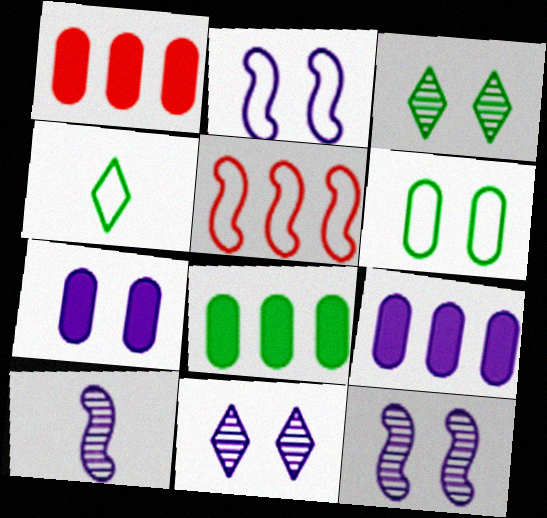[[1, 4, 12], 
[1, 8, 9], 
[2, 7, 11]]